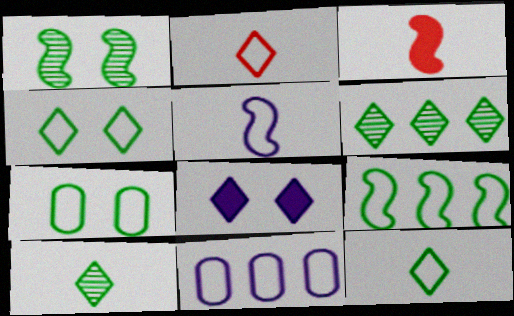[[2, 6, 8], 
[7, 9, 12]]